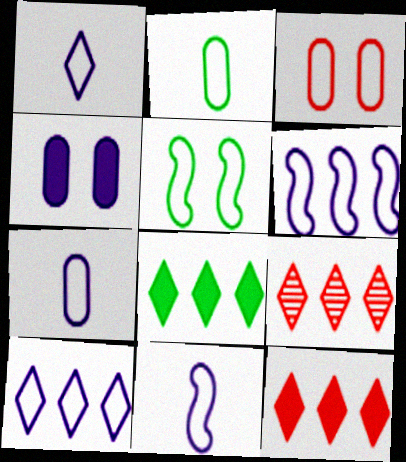[[1, 7, 11], 
[8, 9, 10]]